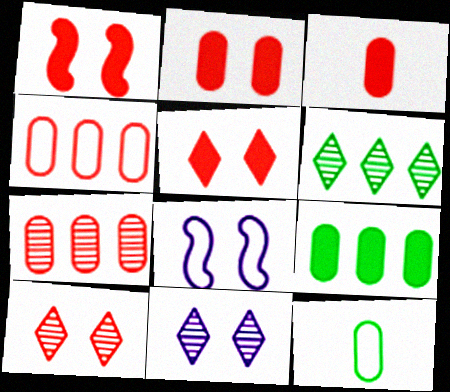[[1, 2, 5], 
[3, 6, 8]]